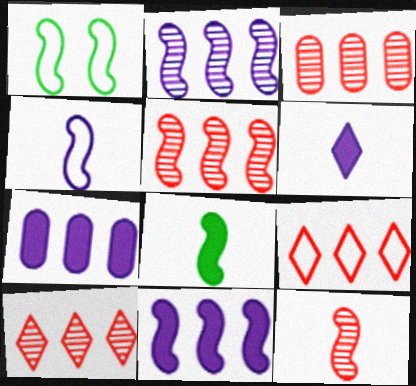[[1, 3, 6], 
[1, 11, 12], 
[3, 5, 10], 
[4, 8, 12]]